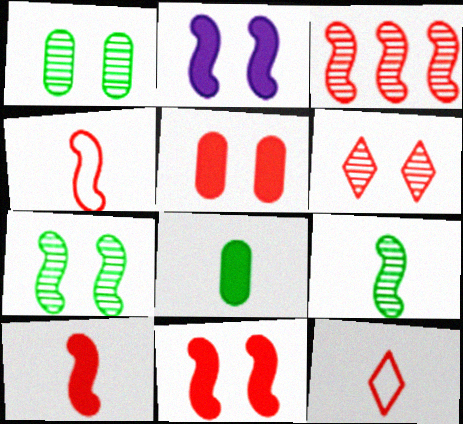[[3, 4, 11], 
[3, 5, 12]]